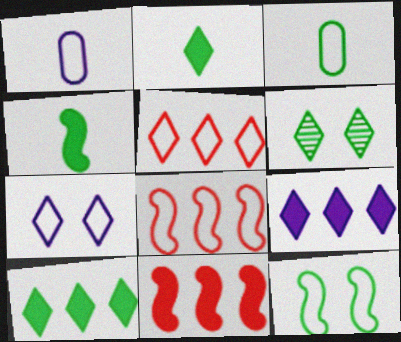[[1, 5, 12], 
[1, 6, 11], 
[3, 7, 8]]